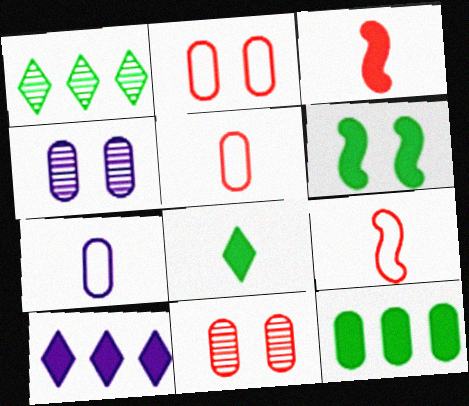[[4, 5, 12], 
[6, 8, 12], 
[7, 11, 12]]